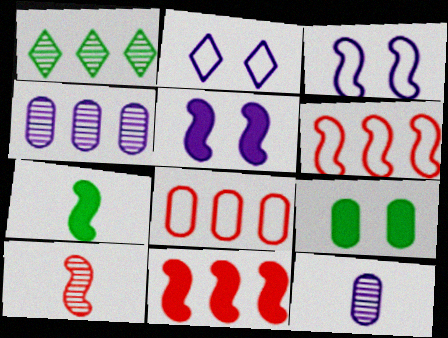[[5, 7, 11], 
[8, 9, 12]]